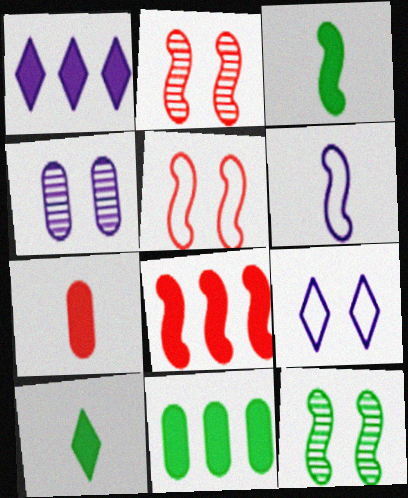[[1, 4, 6], 
[1, 8, 11], 
[6, 8, 12]]